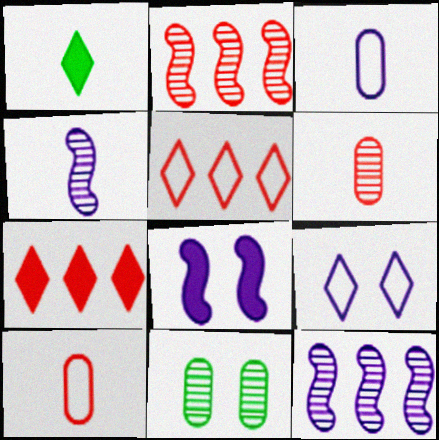[[1, 4, 10]]